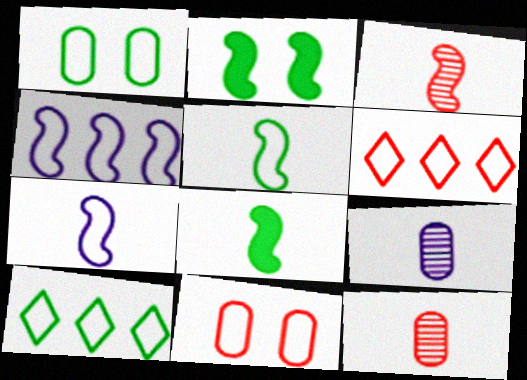[[1, 5, 10], 
[1, 6, 7], 
[2, 3, 4], 
[2, 6, 9], 
[3, 7, 8], 
[7, 10, 11]]